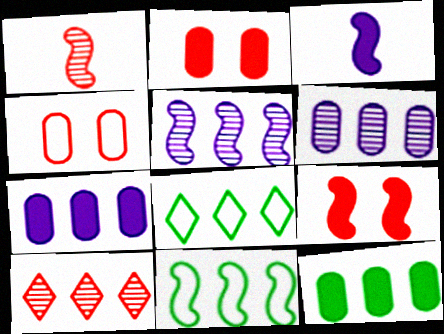[[7, 10, 11]]